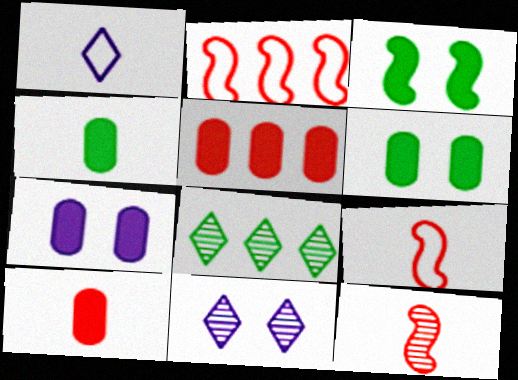[[1, 4, 12], 
[2, 4, 11], 
[4, 5, 7], 
[7, 8, 9]]